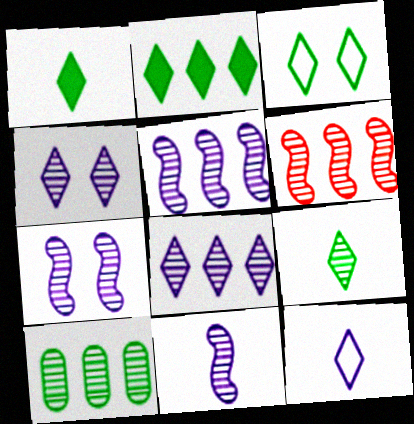[[2, 3, 9], 
[5, 7, 11], 
[6, 8, 10]]